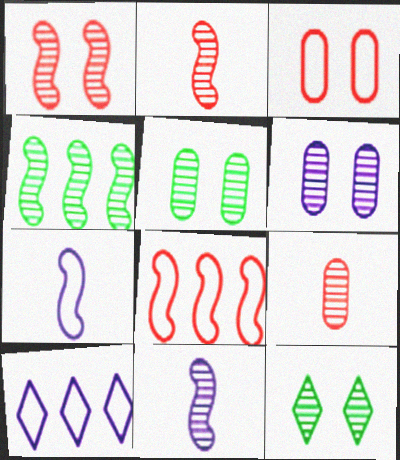[[1, 4, 11], 
[1, 6, 12]]